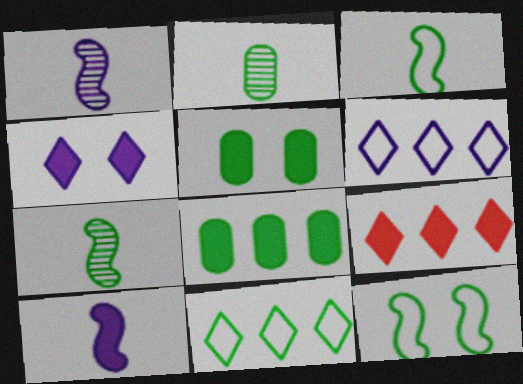[[5, 7, 11], 
[5, 9, 10]]